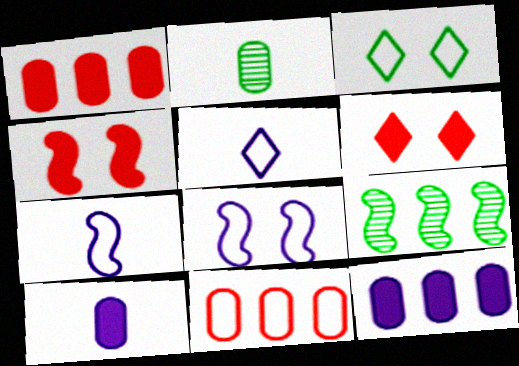[[3, 7, 11], 
[4, 7, 9]]